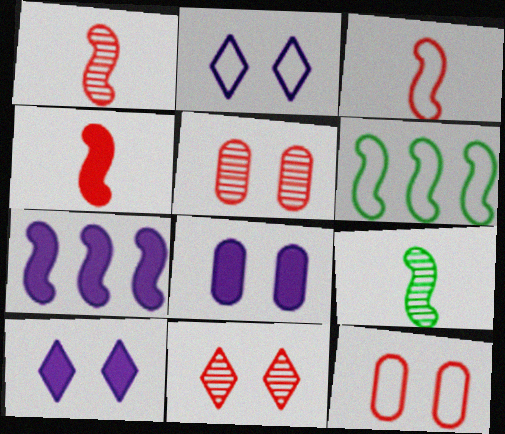[[1, 3, 4]]